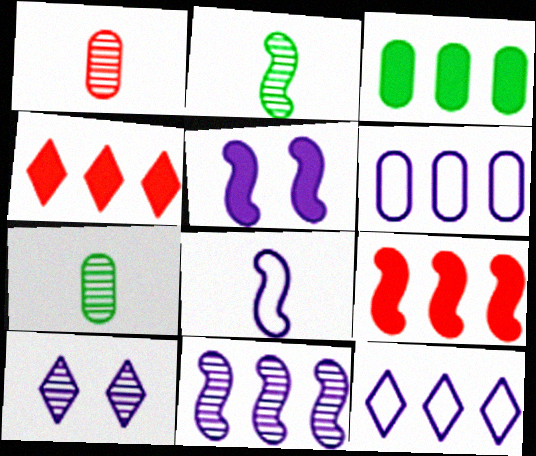[[5, 8, 11]]